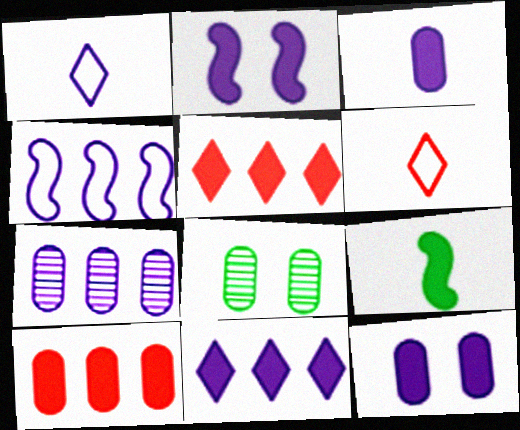[[1, 2, 7], 
[2, 3, 11], 
[4, 7, 11], 
[5, 9, 12]]